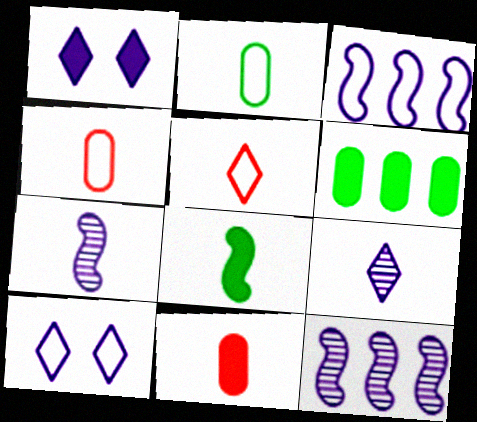[[4, 8, 9]]